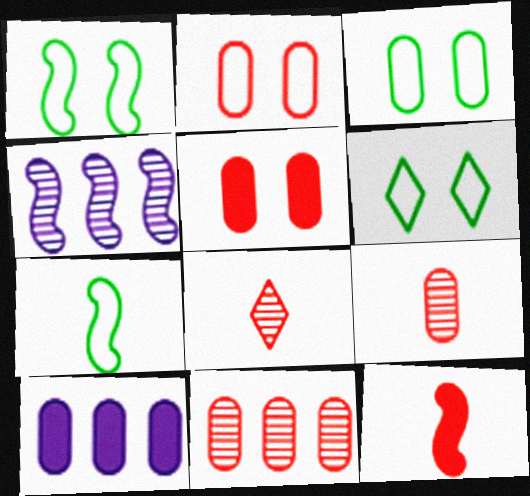[[1, 3, 6], 
[1, 4, 12], 
[1, 8, 10], 
[3, 9, 10]]